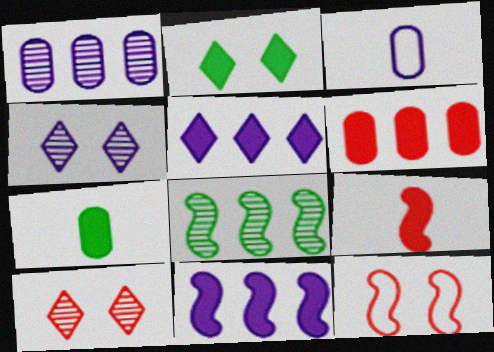[[3, 4, 11]]